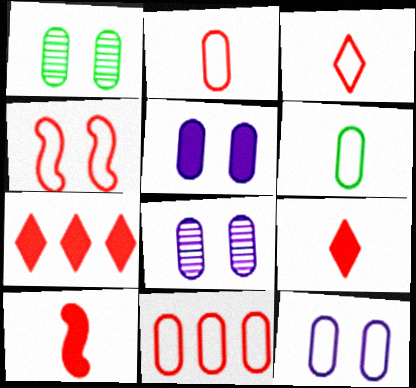[[3, 4, 11], 
[5, 8, 12], 
[6, 11, 12]]